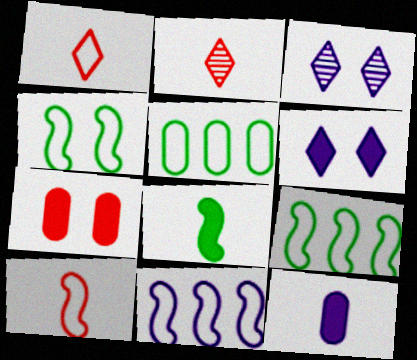[[3, 4, 7], 
[3, 11, 12], 
[4, 10, 11]]